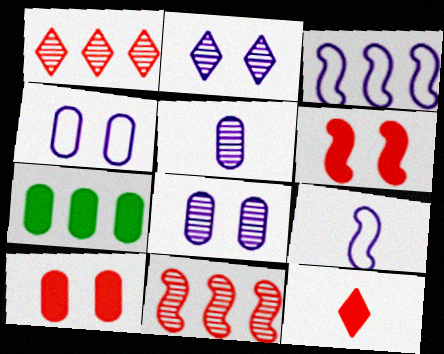[[1, 3, 7]]